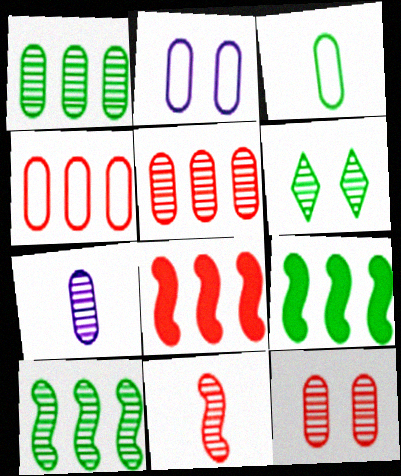[[1, 7, 12], 
[2, 3, 4], 
[3, 6, 9]]